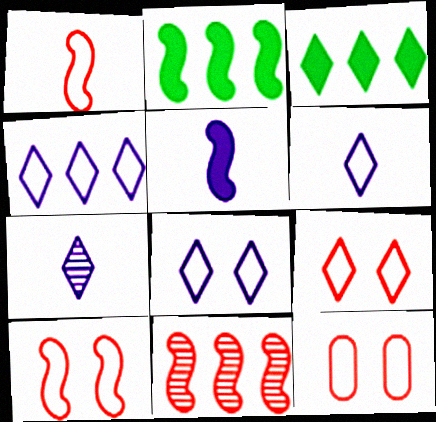[[2, 7, 12], 
[3, 7, 9], 
[4, 6, 8], 
[9, 10, 12]]